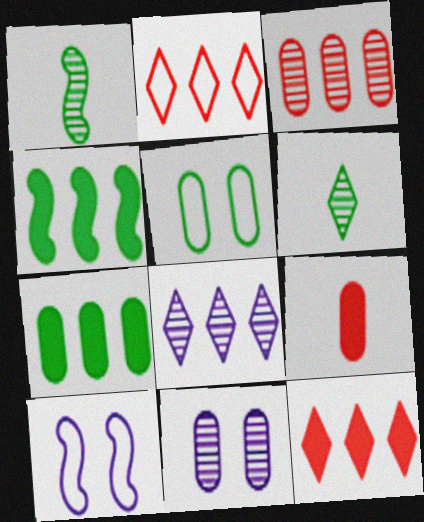[[4, 5, 6]]